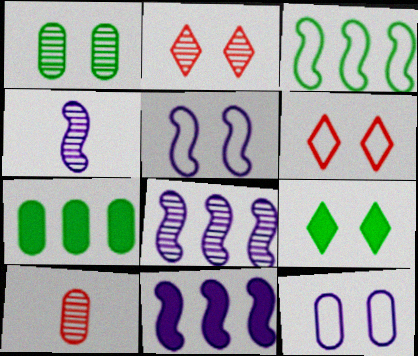[[4, 5, 11], 
[4, 6, 7], 
[7, 10, 12]]